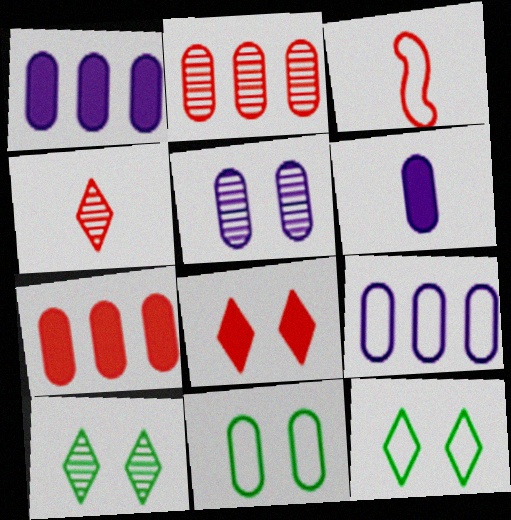[[1, 3, 10], 
[2, 3, 8], 
[2, 6, 11], 
[3, 9, 12], 
[5, 6, 9]]